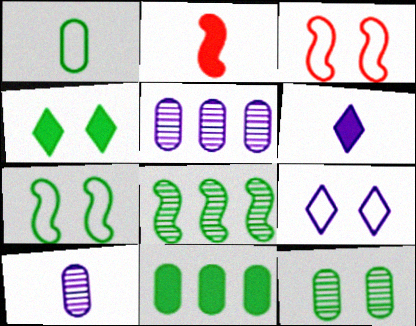[[1, 4, 8], 
[1, 11, 12], 
[4, 7, 12]]